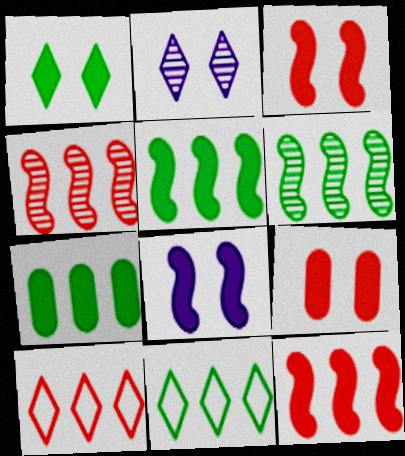[[1, 8, 9], 
[6, 7, 11]]